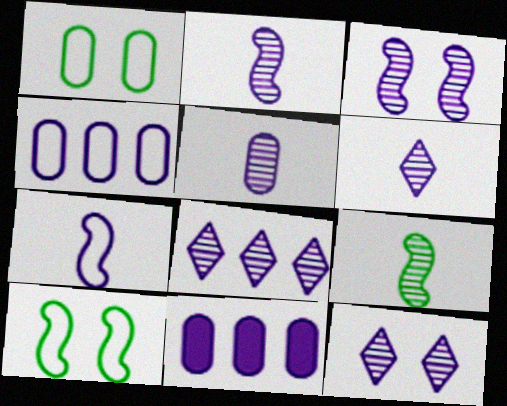[[2, 5, 6], 
[3, 5, 8], 
[6, 8, 12], 
[7, 11, 12]]